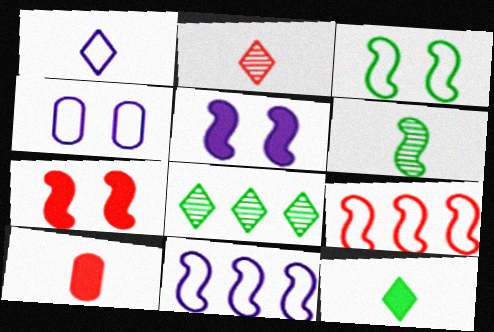[[1, 2, 12], 
[1, 4, 11], 
[1, 6, 10], 
[5, 6, 9], 
[6, 7, 11]]